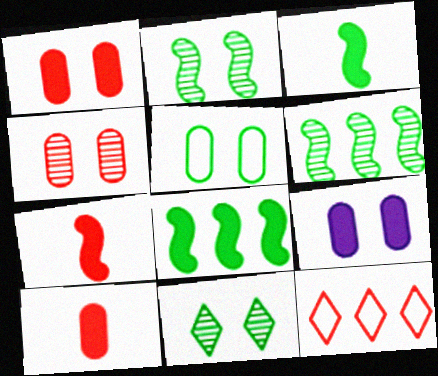[[4, 5, 9], 
[4, 7, 12]]